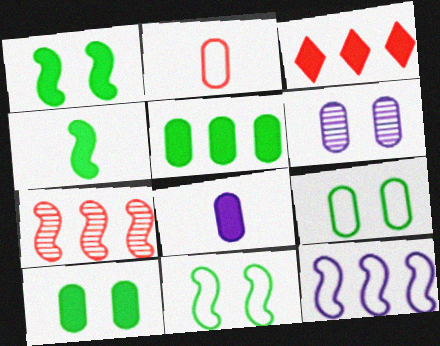[[1, 3, 8], 
[2, 5, 6]]